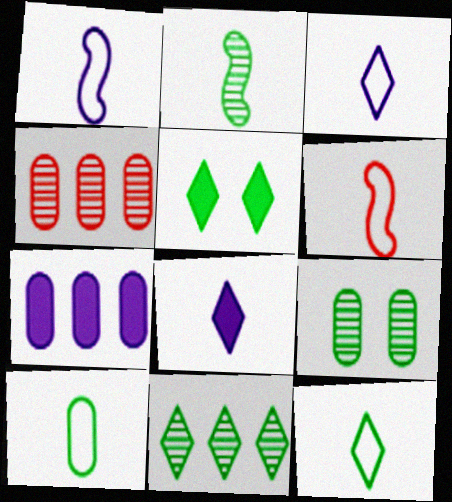[[1, 4, 5], 
[2, 9, 11], 
[3, 6, 10], 
[5, 11, 12]]